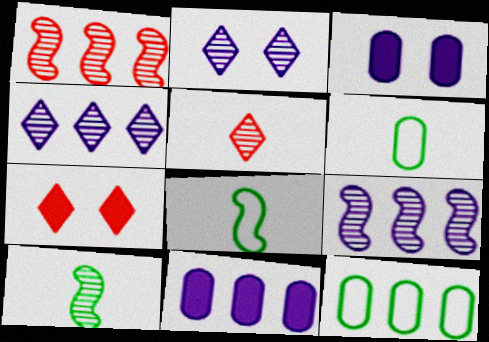[[6, 7, 9]]